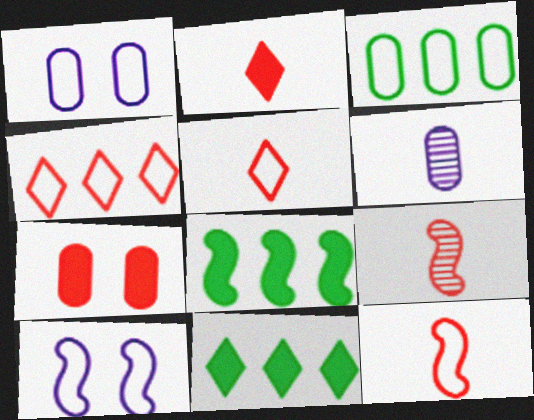[[1, 9, 11], 
[3, 5, 10], 
[3, 6, 7], 
[4, 7, 9], 
[8, 9, 10]]